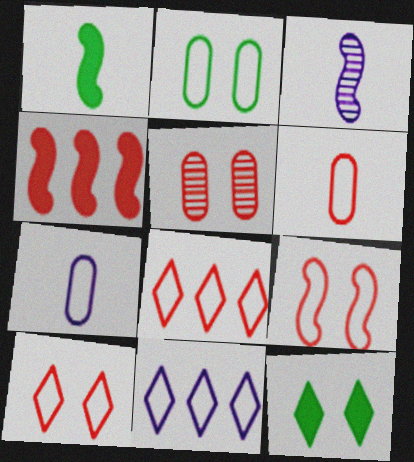[[1, 5, 11], 
[6, 8, 9]]